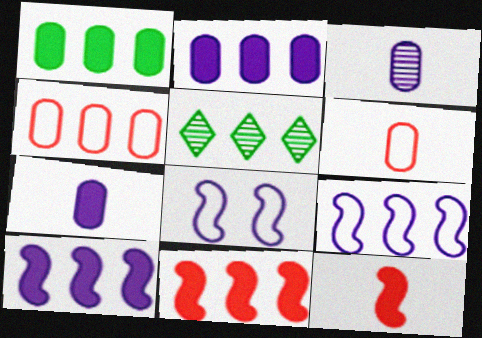[[4, 5, 10]]